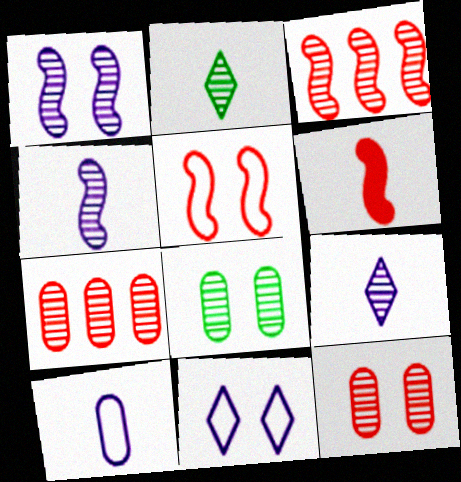[[1, 2, 7], 
[2, 6, 10], 
[3, 5, 6], 
[3, 8, 9]]